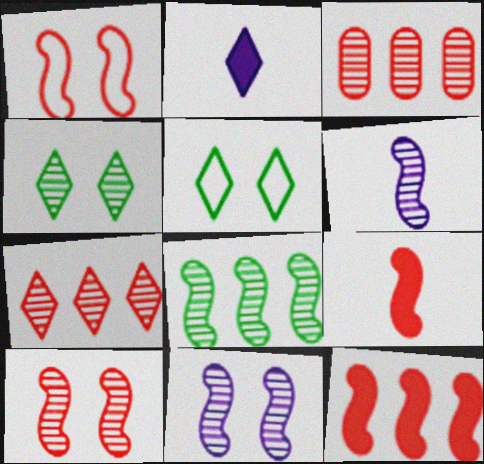[[2, 5, 7], 
[3, 4, 6], 
[6, 8, 10]]